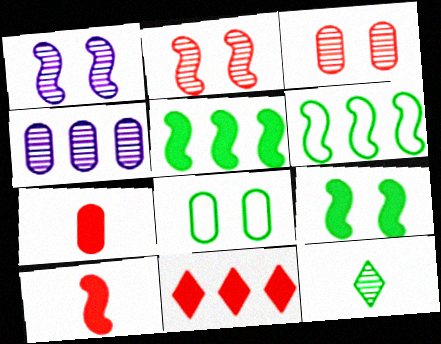[[1, 6, 10], 
[2, 4, 12], 
[4, 6, 11], 
[4, 7, 8], 
[5, 8, 12]]